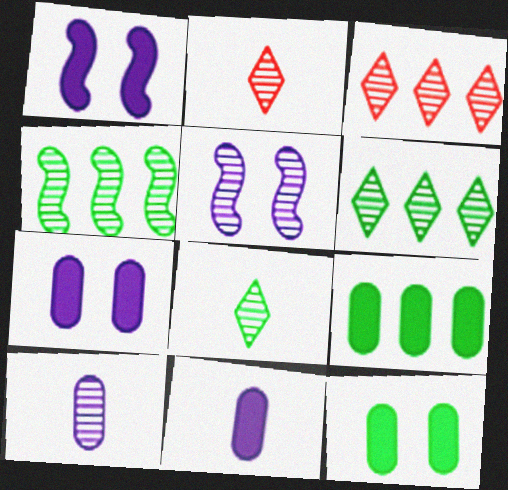[]